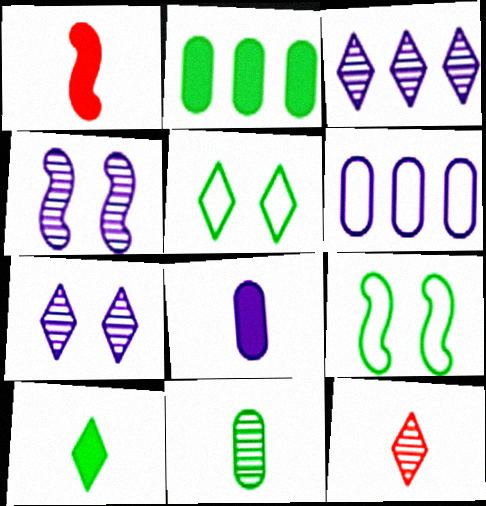[[1, 8, 10]]